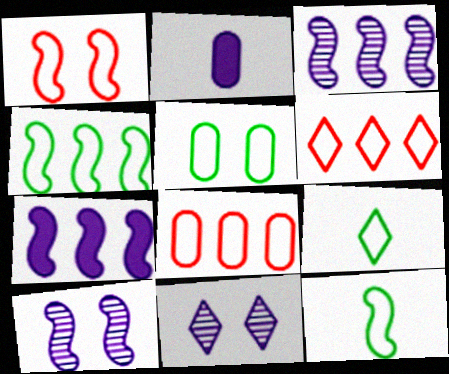[[4, 5, 9]]